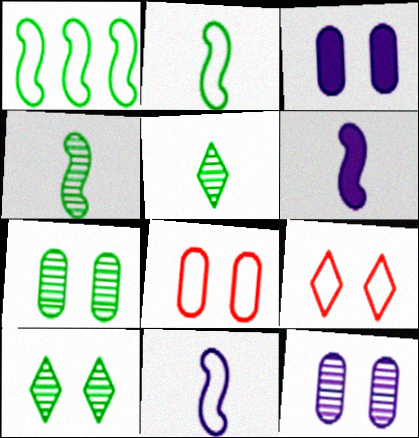[[3, 7, 8]]